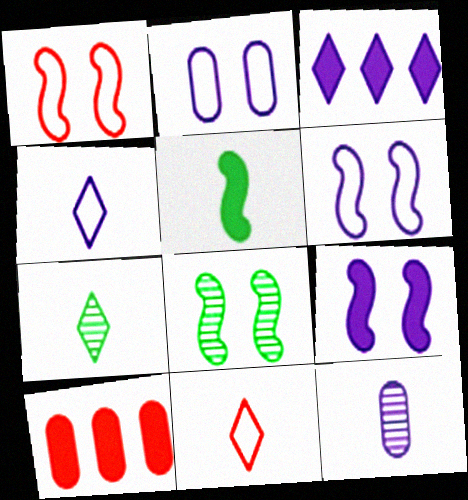[[1, 8, 9], 
[3, 6, 12], 
[4, 8, 10], 
[5, 11, 12], 
[6, 7, 10]]